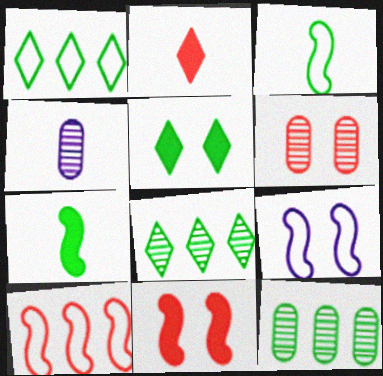[[1, 4, 11], 
[2, 3, 4], 
[2, 6, 10], 
[2, 9, 12], 
[3, 5, 12], 
[3, 9, 10], 
[4, 5, 10], 
[4, 6, 12], 
[5, 6, 9]]